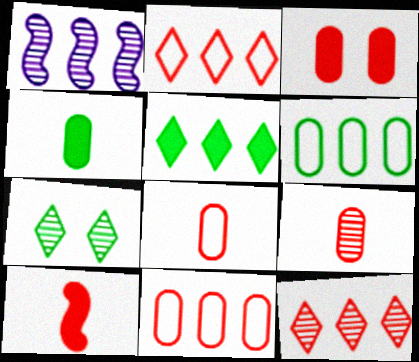[[1, 5, 11], 
[1, 7, 9], 
[3, 9, 11]]